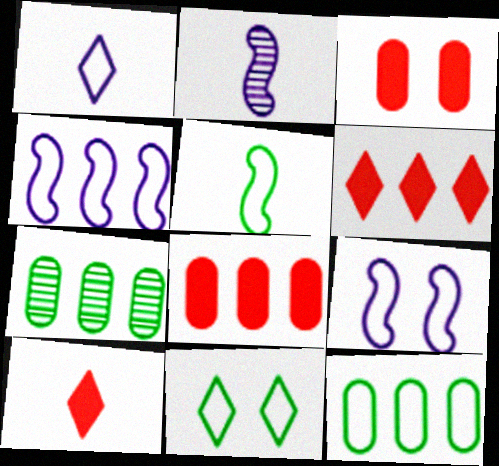[[2, 8, 11], 
[4, 6, 7], 
[5, 11, 12], 
[7, 9, 10]]